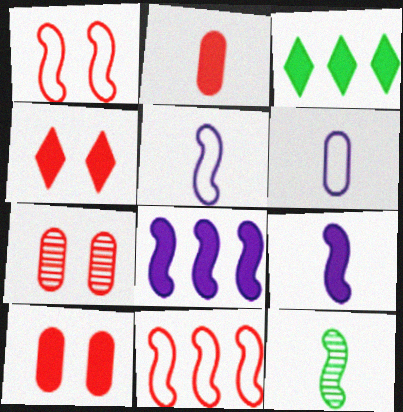[[1, 4, 7], 
[1, 8, 12], 
[3, 5, 7], 
[3, 9, 10]]